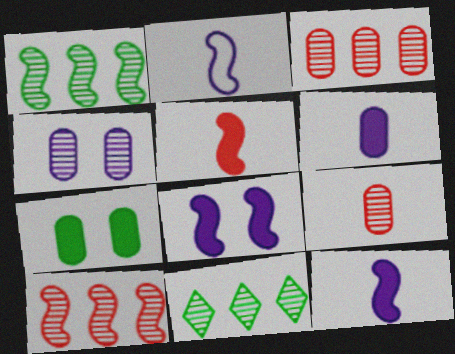[]